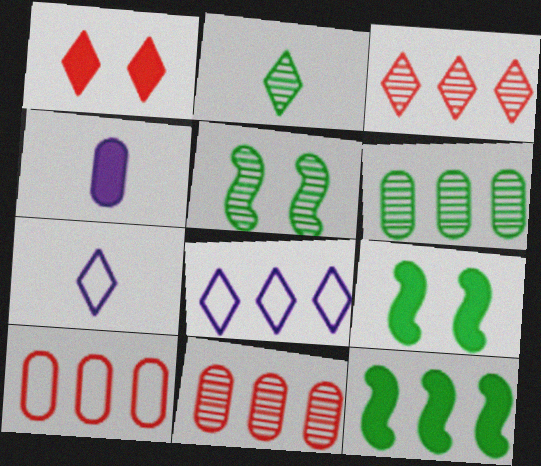[[1, 2, 8], 
[1, 4, 12], 
[2, 5, 6], 
[7, 9, 11], 
[8, 11, 12]]